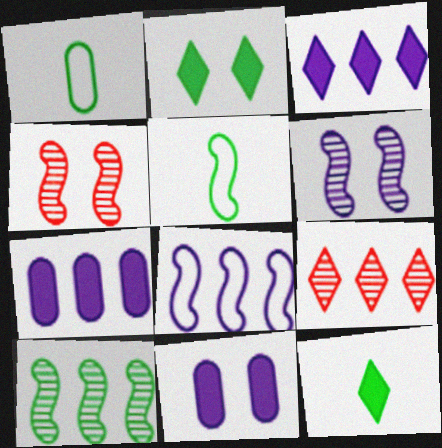[[1, 2, 10], 
[1, 3, 4], 
[5, 9, 11]]